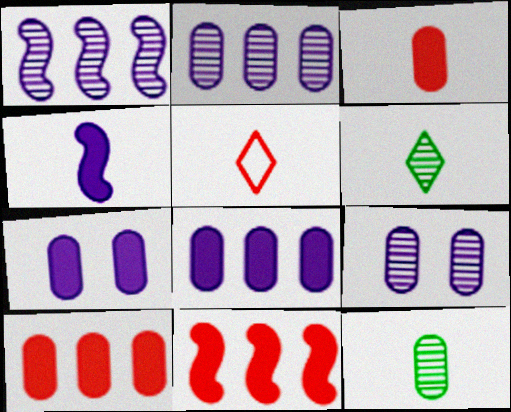[[4, 5, 12]]